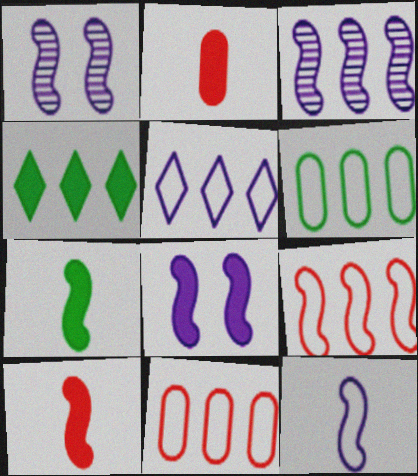[[1, 7, 9], 
[2, 4, 8], 
[3, 4, 11], 
[3, 8, 12], 
[5, 6, 9]]